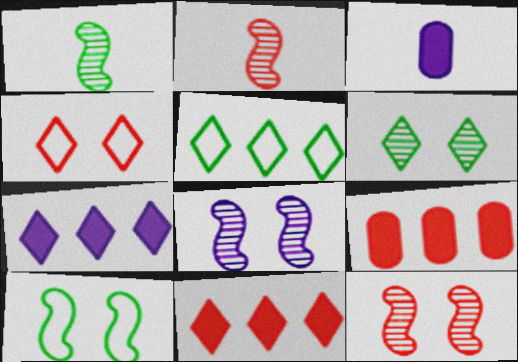[[2, 4, 9], 
[3, 5, 12]]